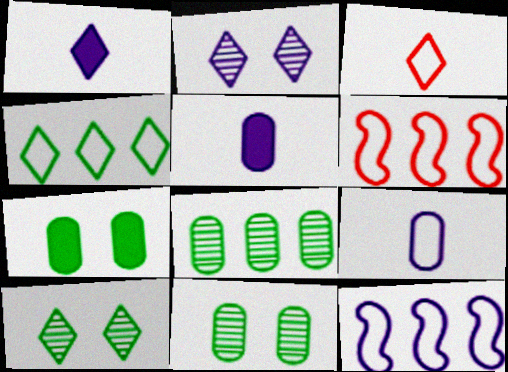[[1, 6, 11], 
[2, 5, 12], 
[5, 6, 10]]